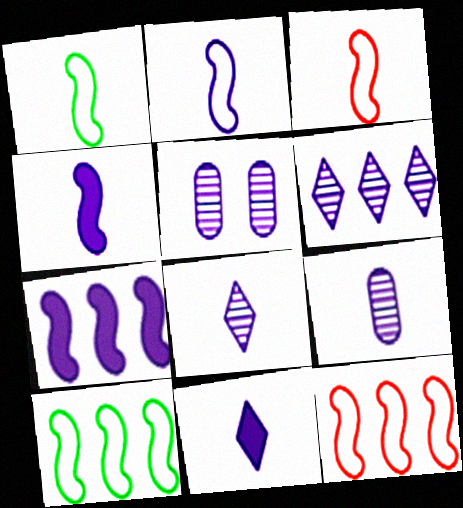[[1, 2, 3], 
[2, 9, 11]]